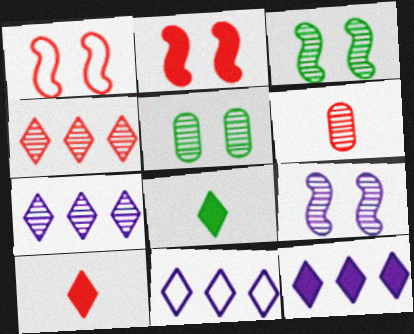[[3, 6, 7], 
[7, 11, 12]]